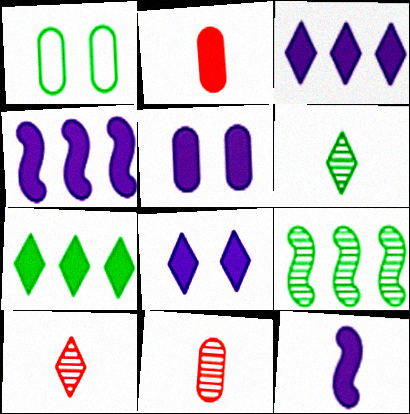[[1, 4, 10], 
[3, 5, 12]]